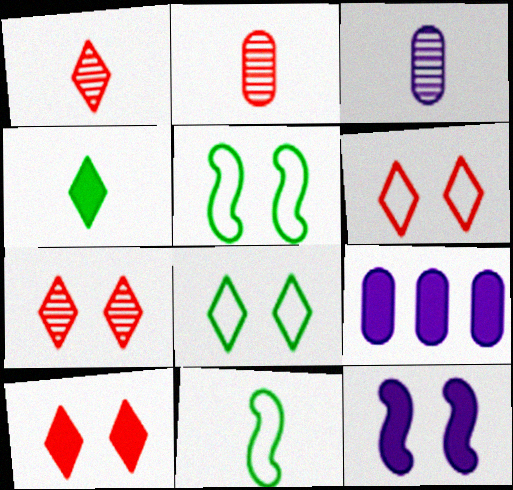[[1, 5, 9], 
[6, 7, 10], 
[7, 9, 11]]